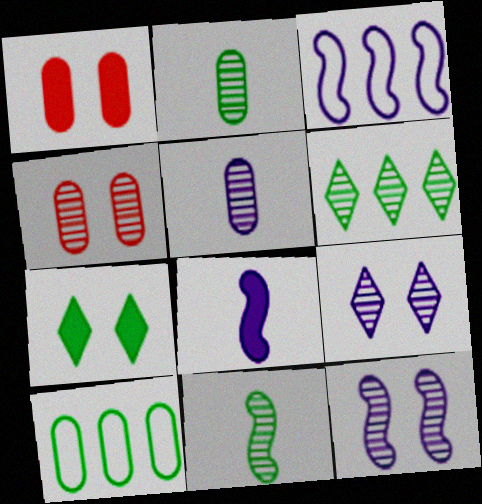[[1, 5, 10], 
[3, 8, 12], 
[7, 10, 11]]